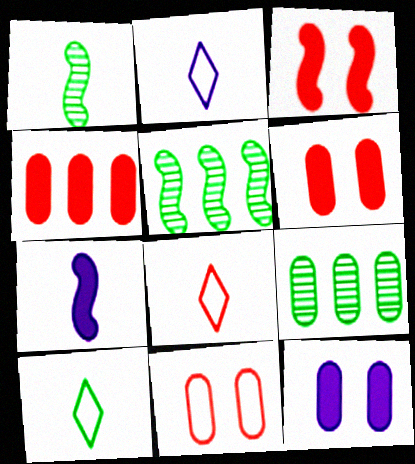[[2, 3, 9], 
[2, 5, 6], 
[2, 8, 10], 
[5, 8, 12]]